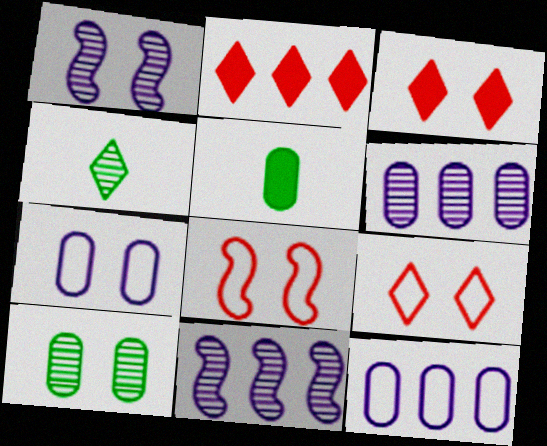[[5, 9, 11]]